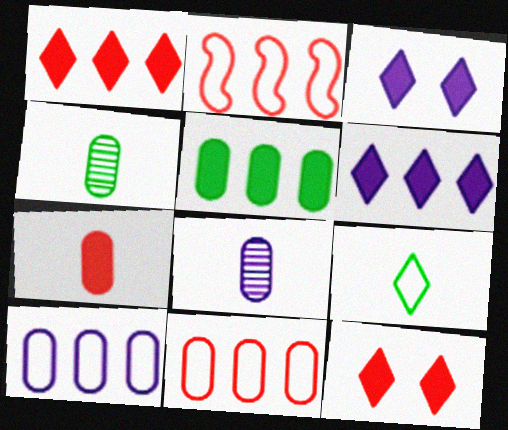[[2, 3, 4]]